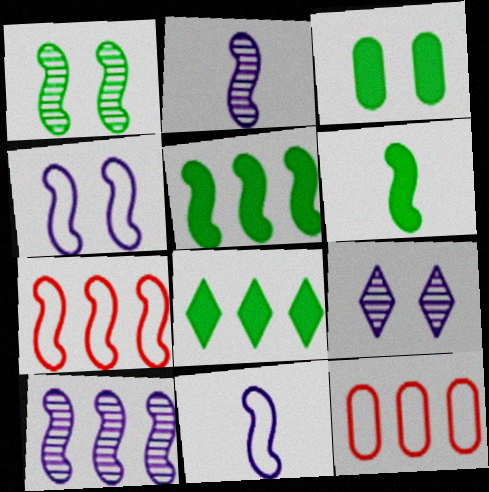[[3, 6, 8], 
[5, 7, 10], 
[6, 9, 12], 
[8, 10, 12]]